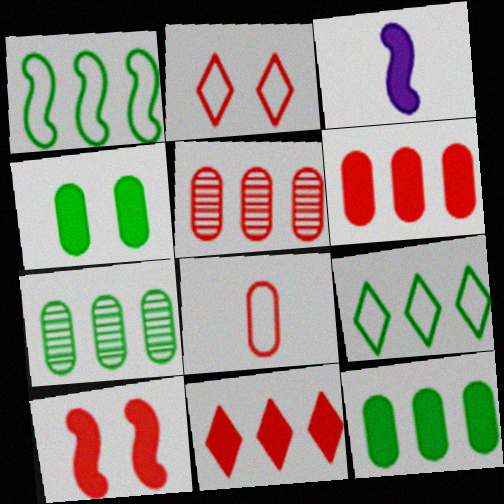[[2, 3, 7], 
[3, 4, 11]]